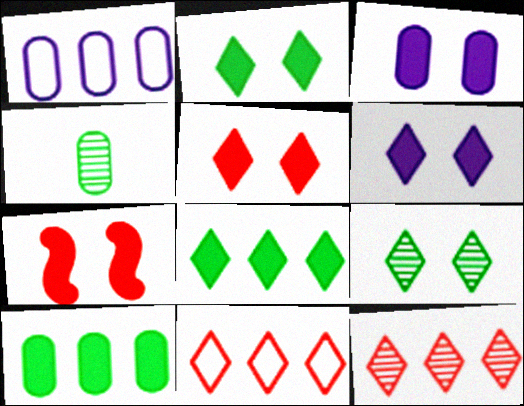[[2, 3, 7], 
[2, 5, 6]]